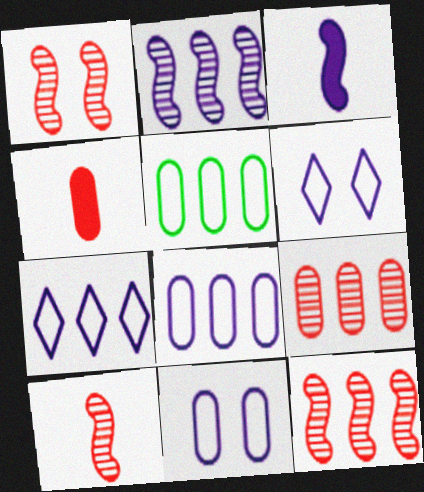[[1, 10, 12]]